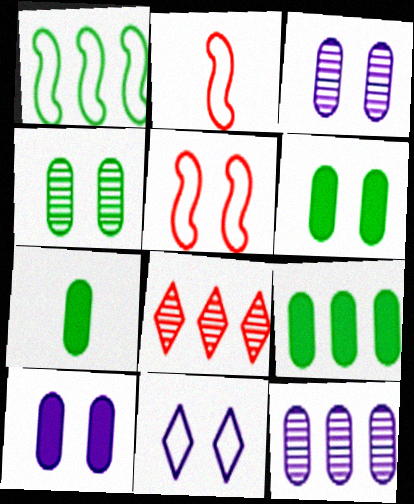[[6, 7, 9]]